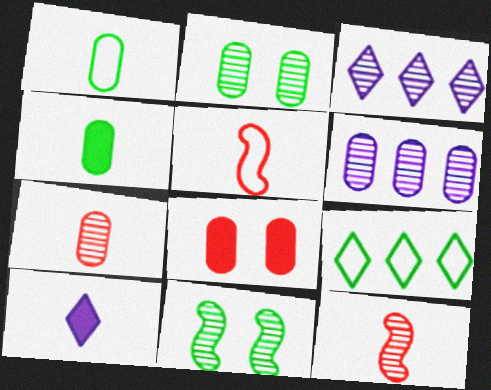[[1, 6, 8], 
[1, 10, 12], 
[2, 3, 12], 
[2, 6, 7], 
[3, 7, 11], 
[4, 9, 11]]